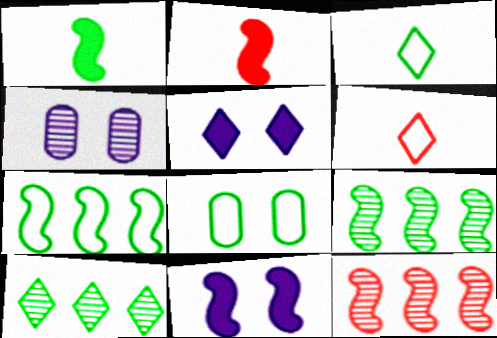[[1, 8, 10], 
[3, 7, 8], 
[5, 6, 10]]